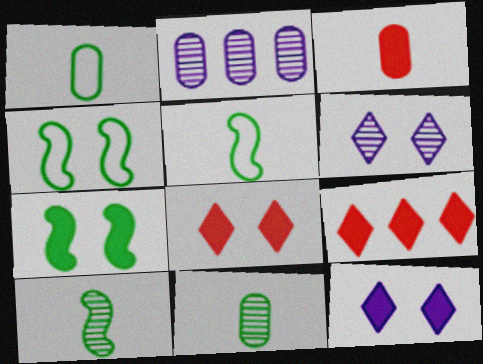[[2, 5, 8]]